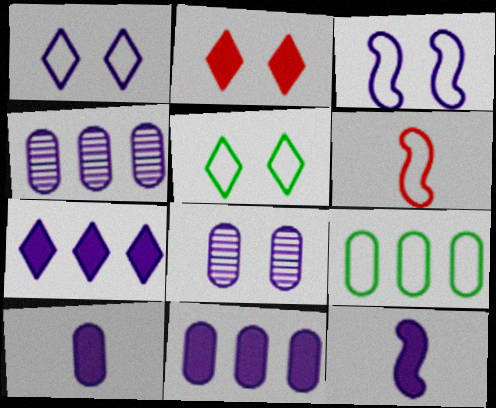[[1, 4, 12], 
[1, 6, 9]]